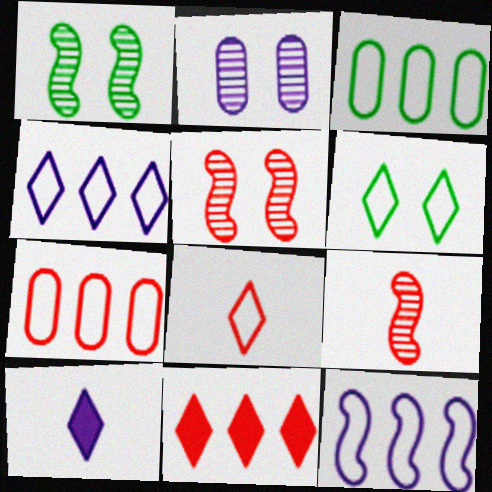[[1, 7, 10], 
[2, 10, 12], 
[3, 5, 10], 
[4, 6, 8]]